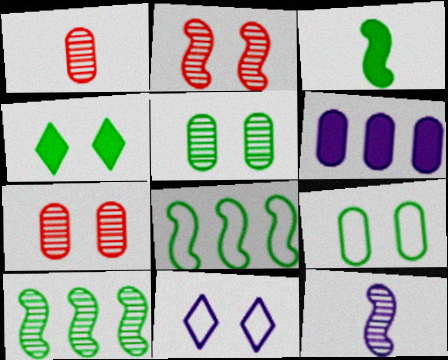[[1, 6, 9], 
[2, 10, 12], 
[6, 11, 12]]